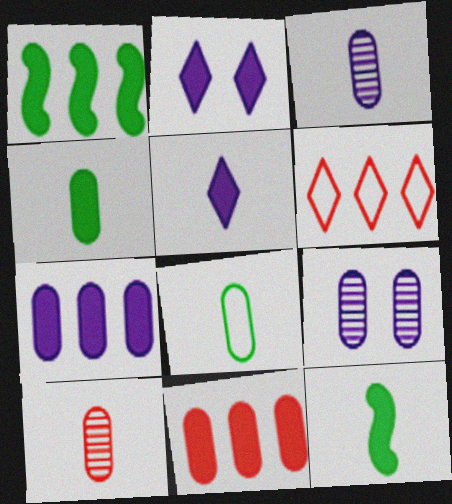[[2, 11, 12], 
[6, 9, 12], 
[8, 9, 11]]